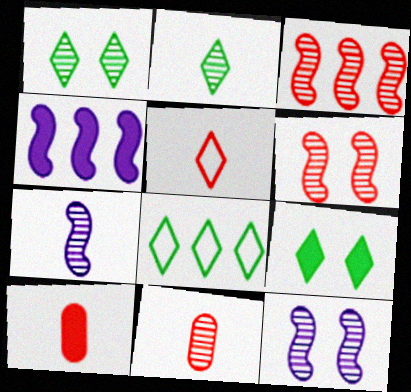[[2, 7, 11], 
[2, 8, 9], 
[4, 9, 10], 
[8, 10, 12]]